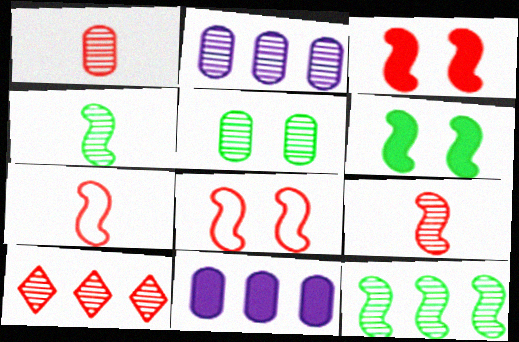[[1, 2, 5], 
[2, 10, 12]]